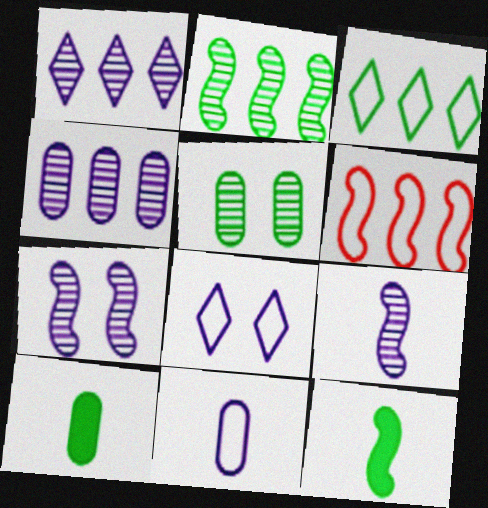[[3, 5, 12], 
[6, 7, 12]]